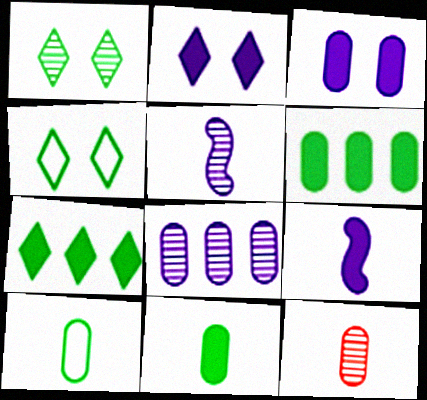[]